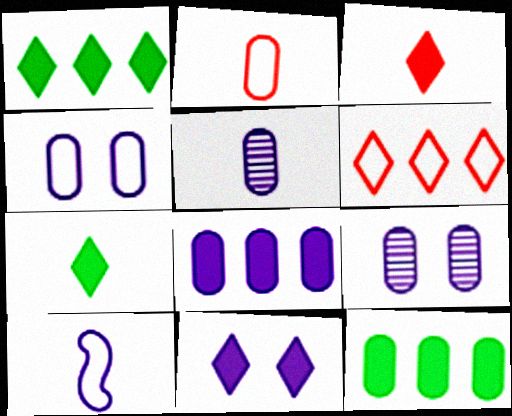[[1, 3, 11], 
[2, 9, 12], 
[4, 5, 8]]